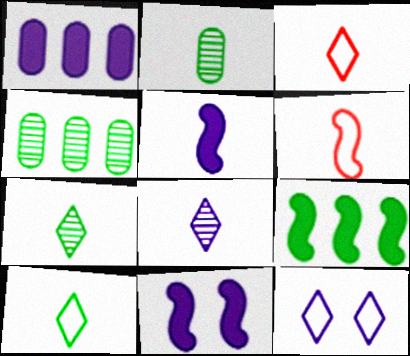[[2, 3, 5], 
[3, 4, 11]]